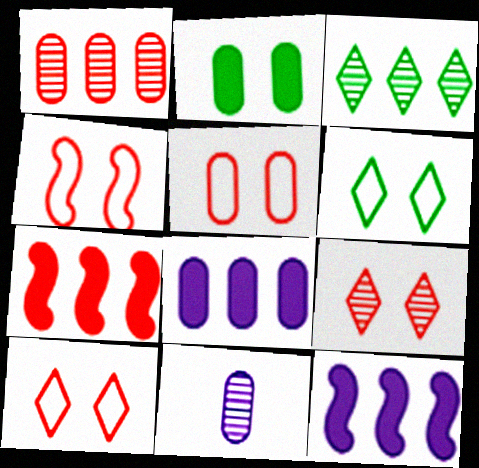[[4, 5, 10], 
[6, 7, 11]]